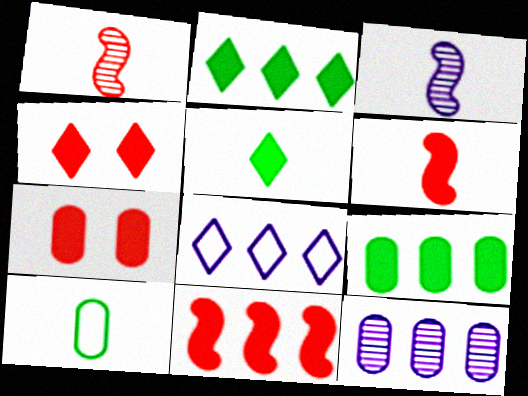[[7, 10, 12]]